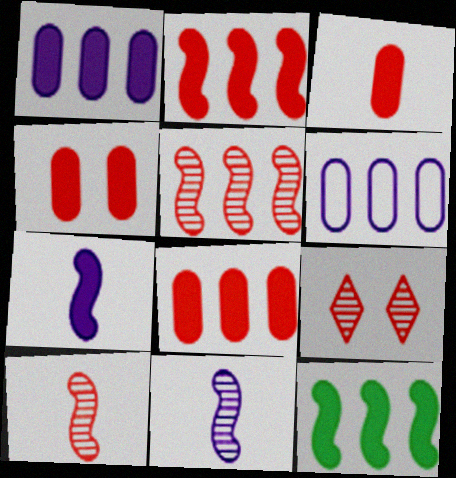[[3, 4, 8]]